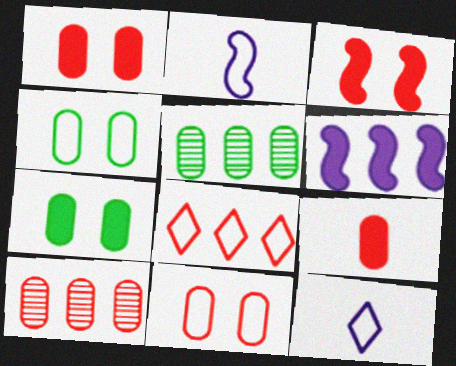[[2, 4, 8], 
[3, 5, 12], 
[5, 6, 8], 
[9, 10, 11]]